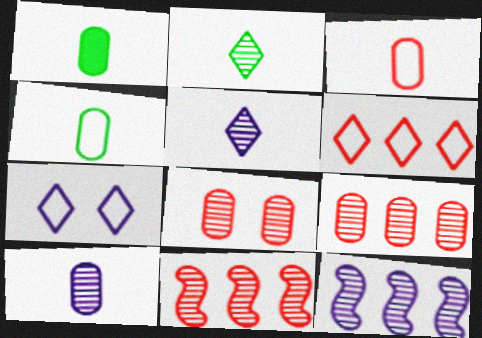[[1, 3, 10], 
[1, 7, 11], 
[2, 8, 12]]